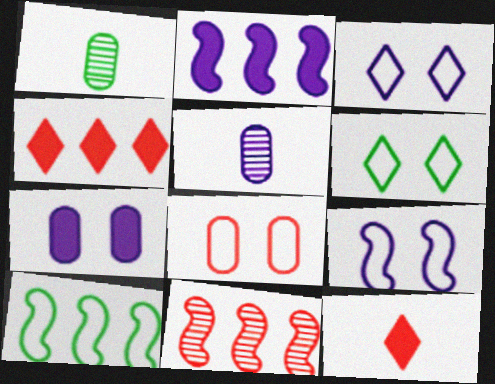[[1, 4, 9], 
[2, 3, 5], 
[2, 10, 11], 
[6, 8, 9], 
[8, 11, 12]]